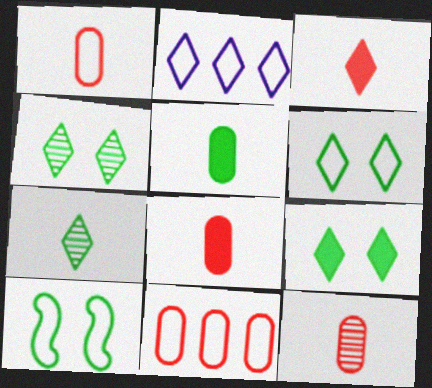[[1, 2, 10], 
[1, 8, 12], 
[2, 3, 4], 
[4, 6, 9]]